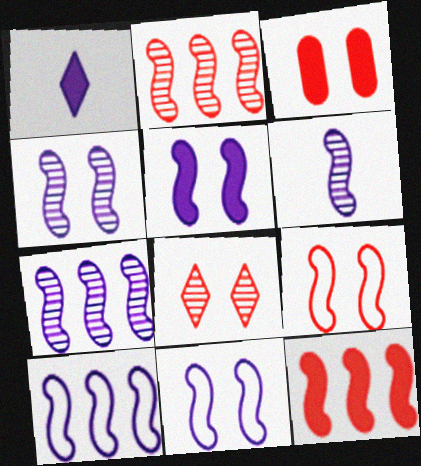[[3, 8, 9], 
[4, 5, 11], 
[4, 6, 7], 
[5, 6, 10]]